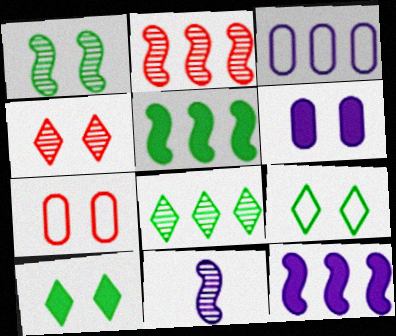[[1, 2, 11]]